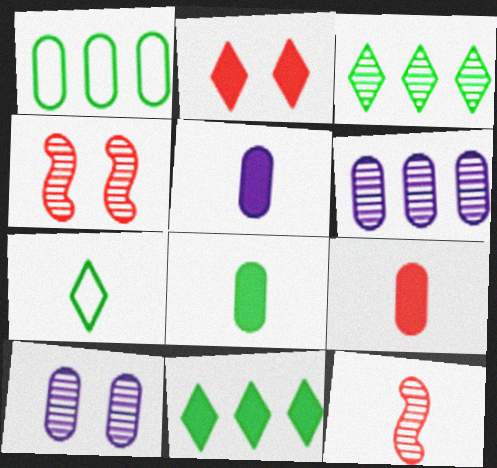[[1, 9, 10], 
[3, 10, 12], 
[5, 7, 12], 
[5, 8, 9]]